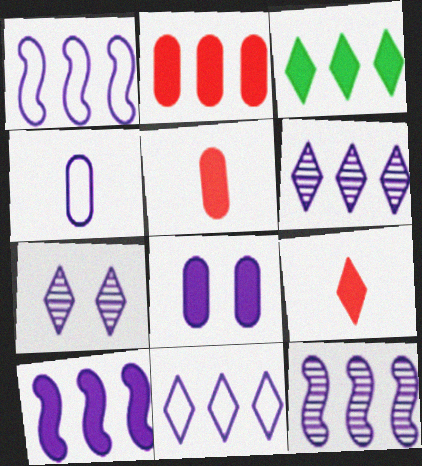[[1, 10, 12], 
[2, 3, 10], 
[4, 7, 10]]